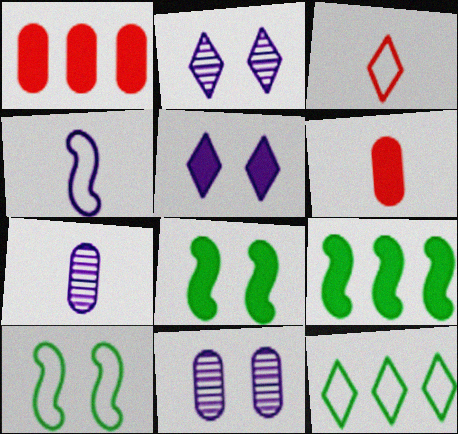[[3, 9, 11], 
[5, 6, 9]]